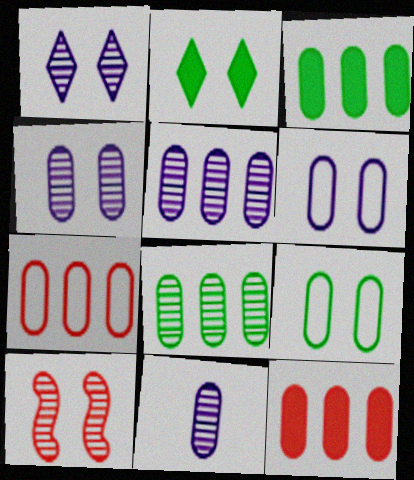[[2, 6, 10], 
[3, 5, 7], 
[4, 5, 11], 
[9, 11, 12]]